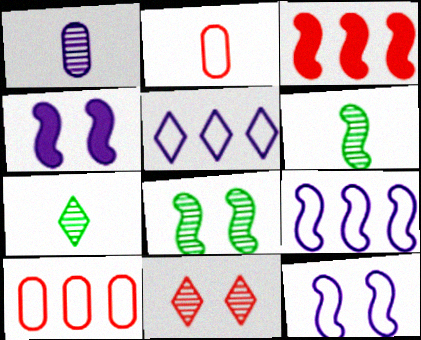[[1, 4, 5], 
[2, 3, 11], 
[3, 6, 12], 
[4, 7, 10]]